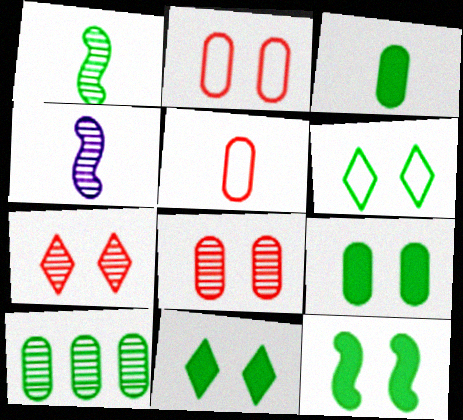[[4, 7, 10], 
[9, 11, 12]]